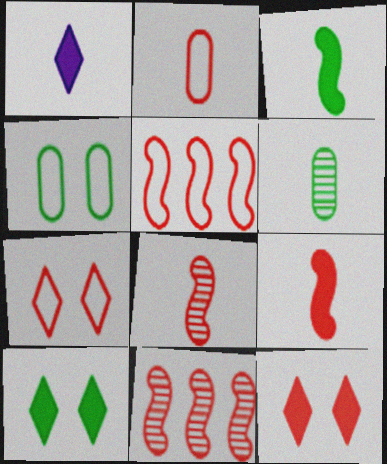[[1, 4, 11], 
[2, 5, 7], 
[2, 11, 12]]